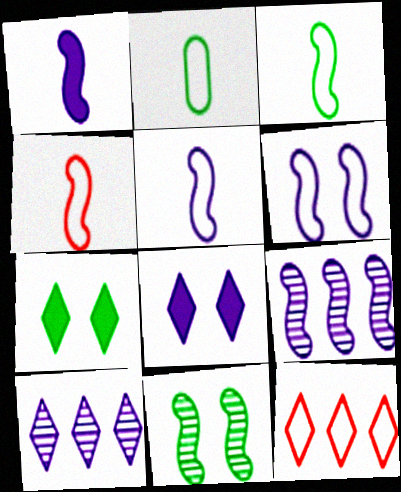[[1, 6, 9], 
[2, 6, 12], 
[3, 4, 5]]